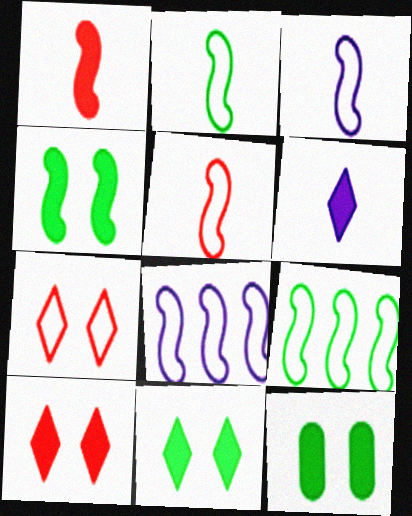[[2, 3, 5], 
[4, 11, 12]]